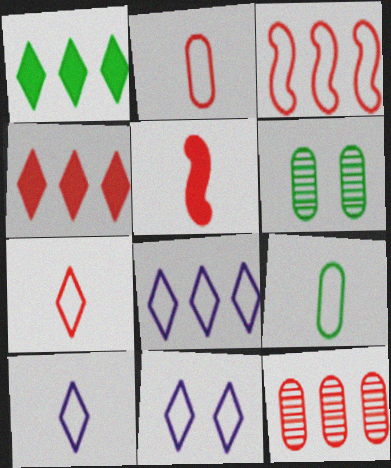[[3, 4, 12], 
[3, 9, 11], 
[5, 6, 8], 
[8, 10, 11]]